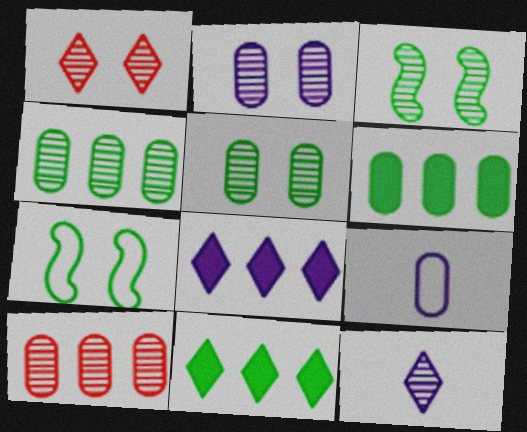[[1, 2, 3], 
[3, 10, 12]]